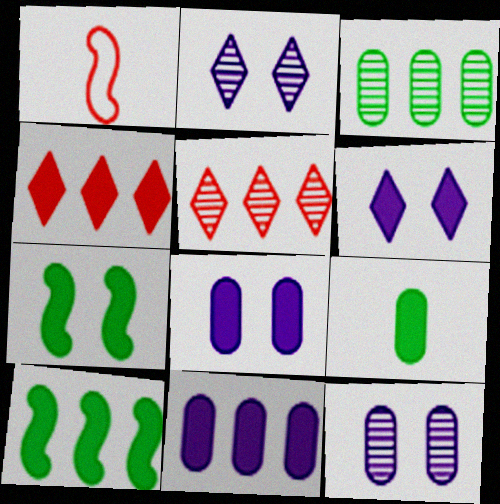[[1, 3, 6], 
[4, 10, 11]]